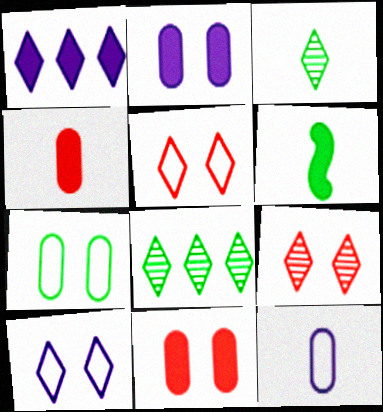[[1, 3, 5], 
[1, 6, 11], 
[6, 7, 8]]